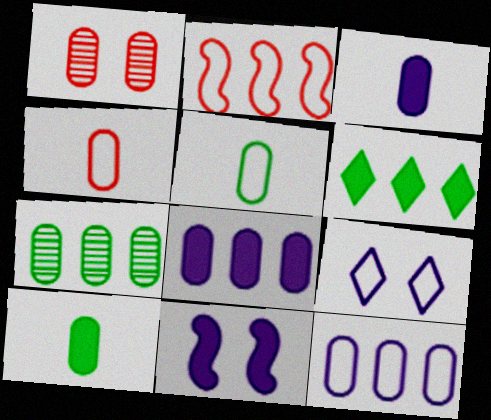[[1, 5, 8], 
[1, 10, 12], 
[2, 5, 9]]